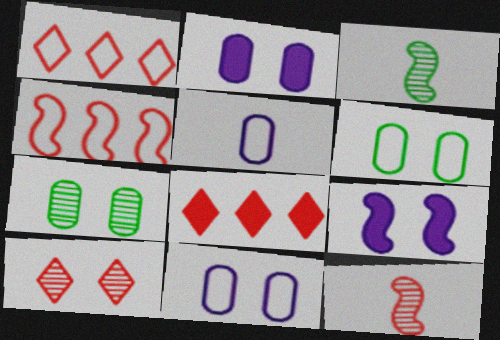[[1, 2, 3], 
[3, 4, 9], 
[3, 8, 11], 
[6, 9, 10]]